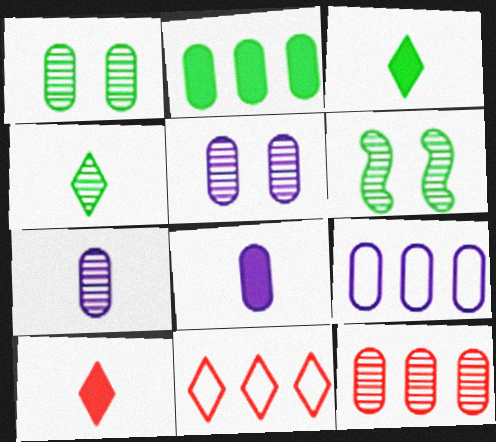[[1, 7, 12], 
[2, 9, 12], 
[5, 8, 9], 
[6, 8, 11], 
[6, 9, 10]]